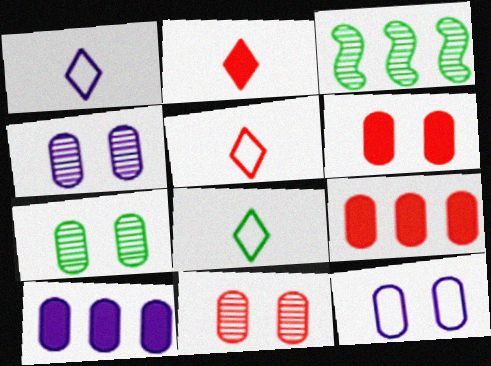[[1, 3, 6], 
[1, 5, 8], 
[2, 3, 12], 
[4, 7, 11], 
[6, 7, 12]]